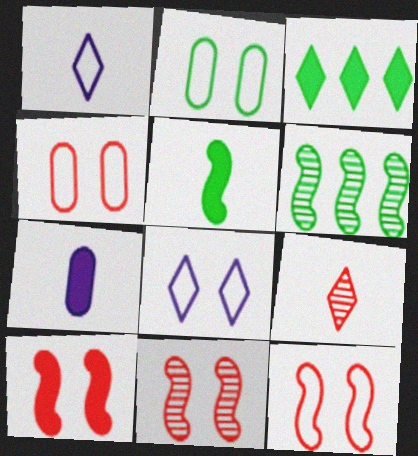[[2, 8, 12], 
[3, 7, 10], 
[3, 8, 9], 
[10, 11, 12]]